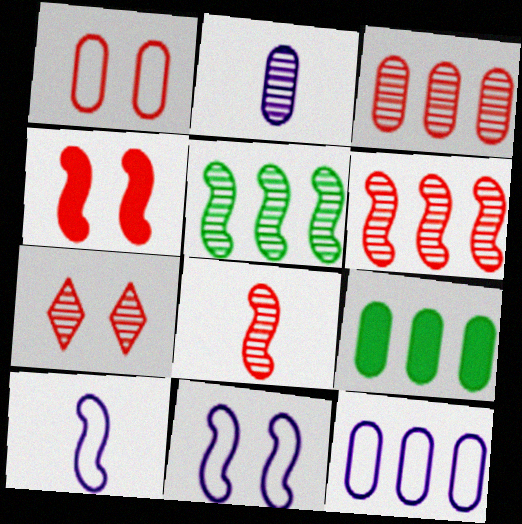[[1, 2, 9], 
[1, 4, 7], 
[2, 5, 7], 
[3, 7, 8], 
[3, 9, 12], 
[4, 5, 10], 
[7, 9, 10]]